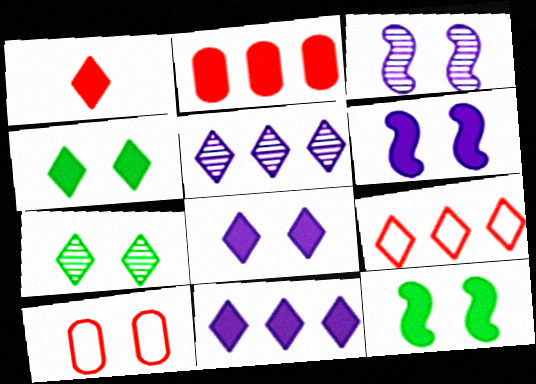[[1, 4, 11], 
[3, 4, 10], 
[6, 7, 10]]